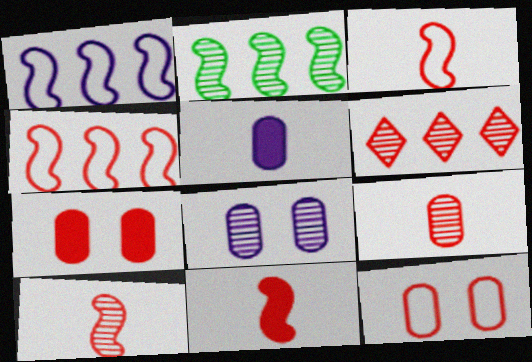[[3, 6, 7], 
[3, 10, 11], 
[6, 11, 12]]